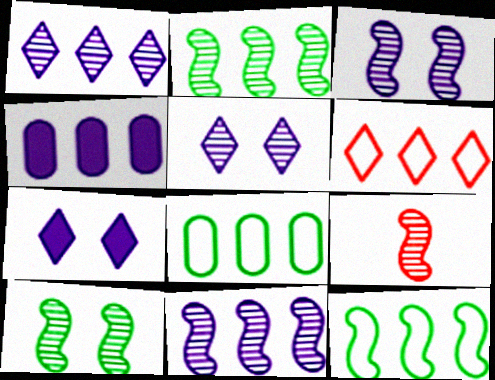[[2, 3, 9], 
[2, 4, 6], 
[7, 8, 9], 
[9, 10, 11]]